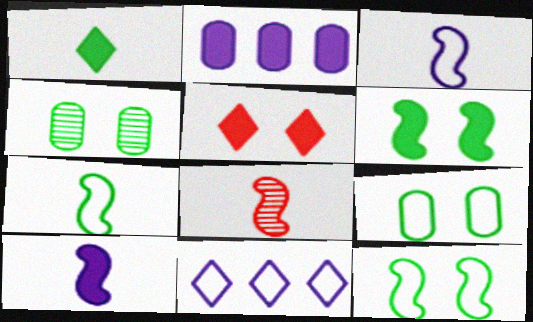[[7, 8, 10]]